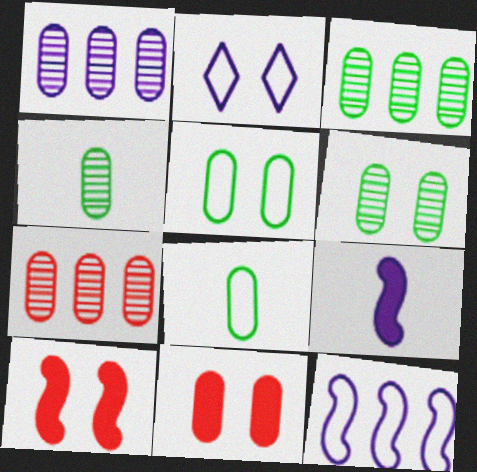[[1, 2, 9], 
[1, 3, 7], 
[1, 8, 11], 
[2, 6, 10], 
[3, 4, 6]]